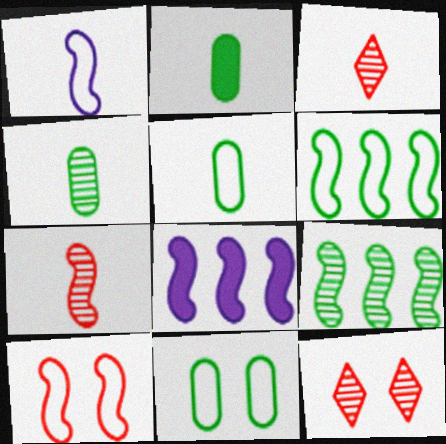[[1, 2, 3], 
[1, 6, 10], 
[2, 4, 5], 
[3, 8, 11], 
[5, 8, 12]]